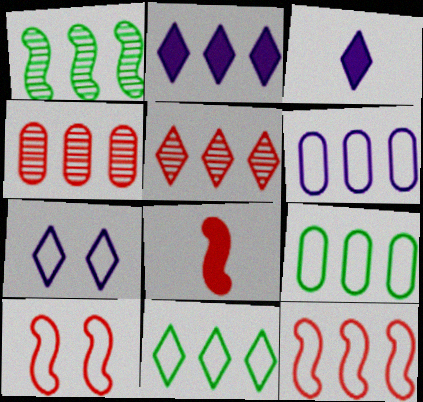[[2, 5, 11], 
[6, 11, 12]]